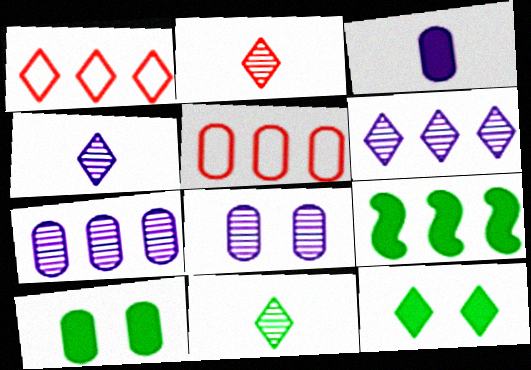[[1, 4, 12], 
[1, 7, 9], 
[2, 4, 11], 
[5, 6, 9]]